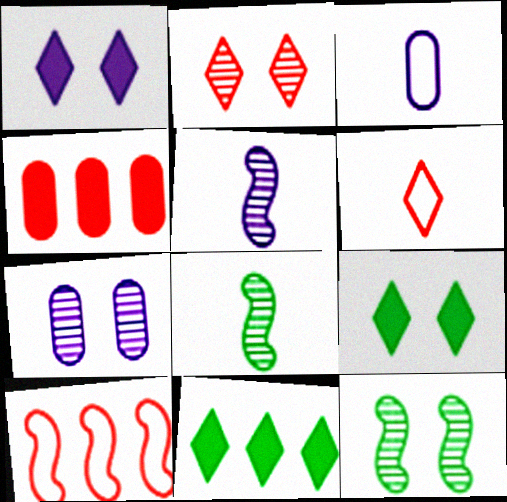[[2, 7, 12]]